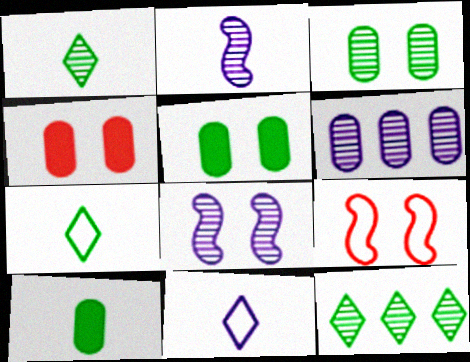[]